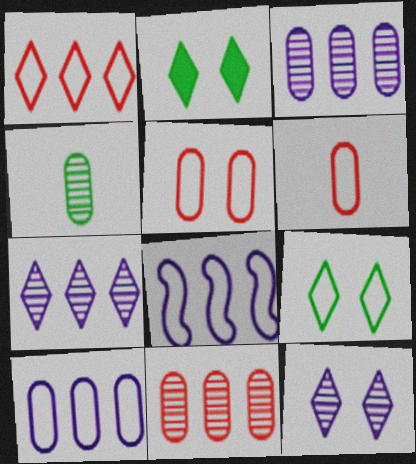[[6, 8, 9]]